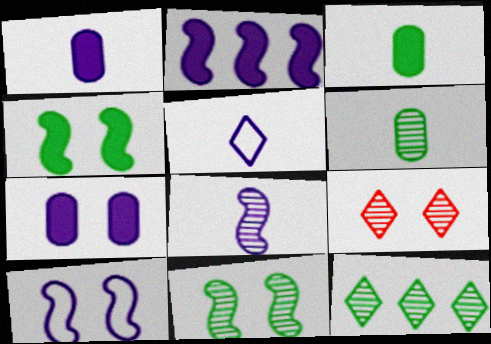[[1, 5, 8], 
[2, 8, 10], 
[6, 11, 12]]